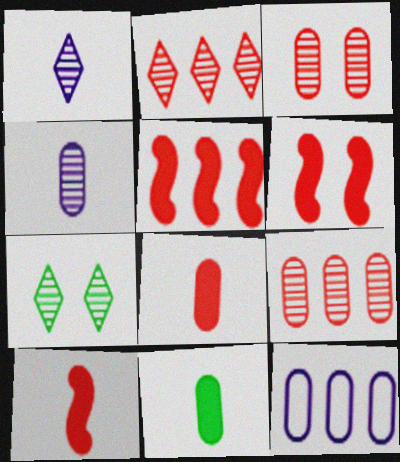[[1, 2, 7], 
[3, 11, 12], 
[5, 6, 10], 
[7, 10, 12]]